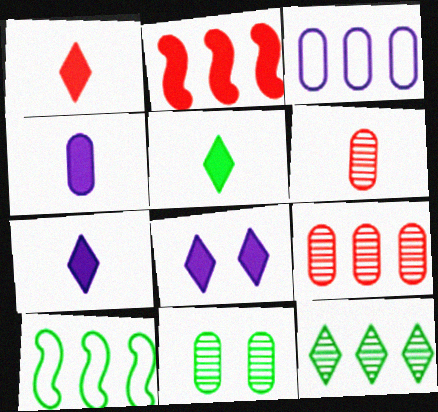[[1, 5, 7], 
[2, 3, 12], 
[5, 10, 11], 
[6, 8, 10]]